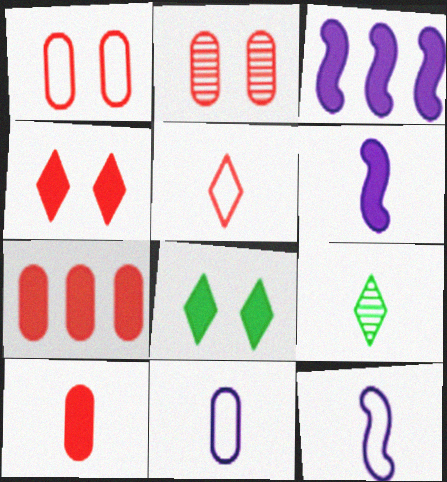[[1, 3, 9], 
[3, 8, 10], 
[6, 7, 8], 
[9, 10, 12]]